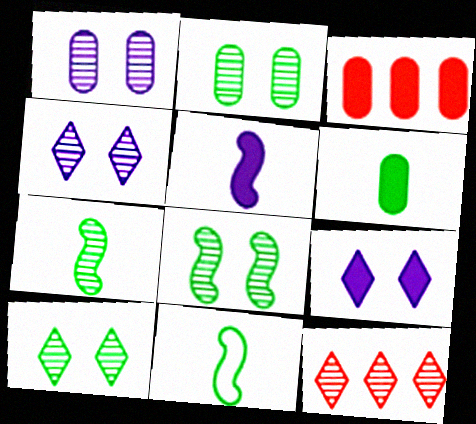[[1, 7, 12], 
[2, 8, 10], 
[3, 4, 11]]